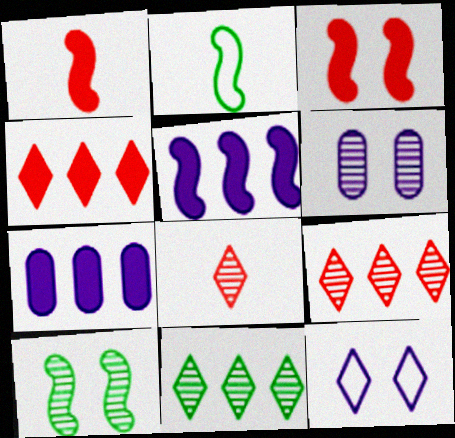[[2, 4, 6]]